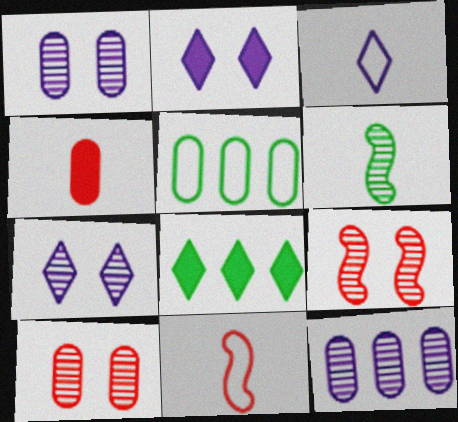[[1, 4, 5], 
[1, 8, 11], 
[3, 4, 6]]